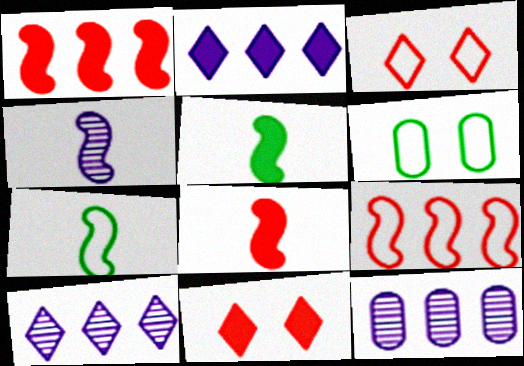[[3, 5, 12], 
[4, 7, 8], 
[6, 8, 10], 
[7, 11, 12]]